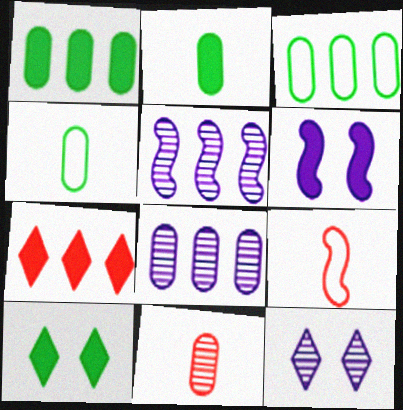[[1, 9, 12], 
[2, 6, 7], 
[3, 5, 7], 
[8, 9, 10]]